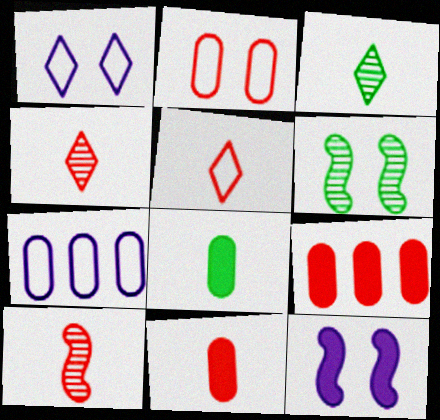[[5, 10, 11]]